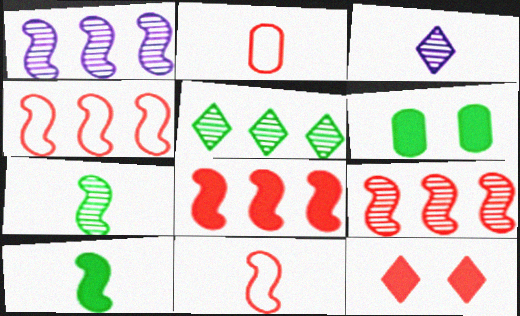[[2, 3, 10], 
[2, 9, 12], 
[3, 4, 6], 
[4, 8, 9]]